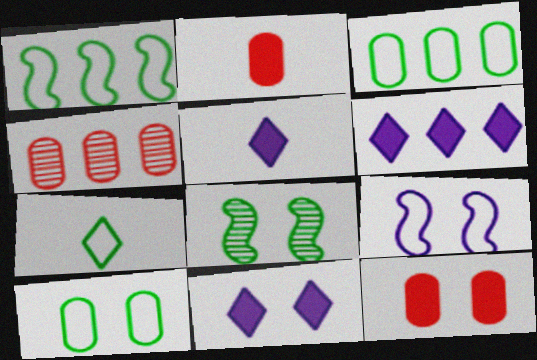[[1, 4, 6], 
[1, 7, 10], 
[5, 6, 11]]